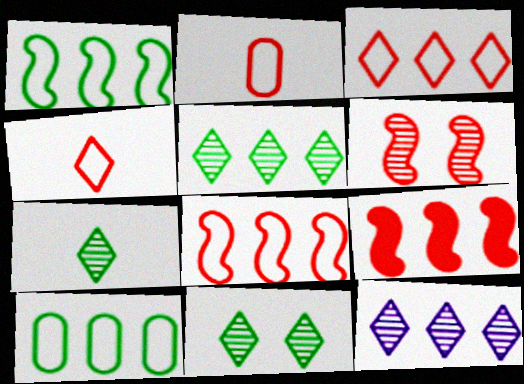[[5, 7, 11], 
[9, 10, 12]]